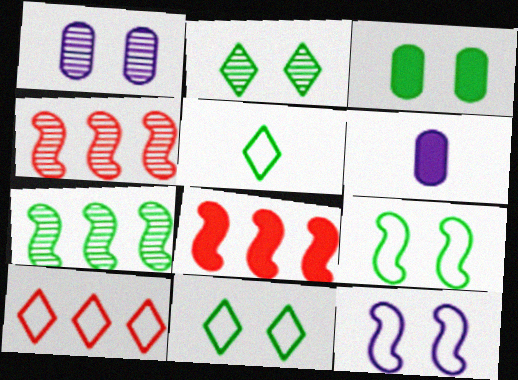[[1, 5, 8], 
[2, 3, 9], 
[3, 5, 7], 
[4, 6, 11]]